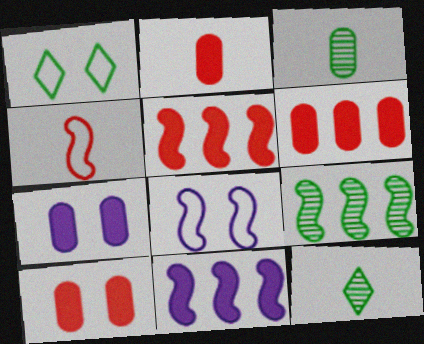[[2, 6, 10], 
[6, 8, 12]]